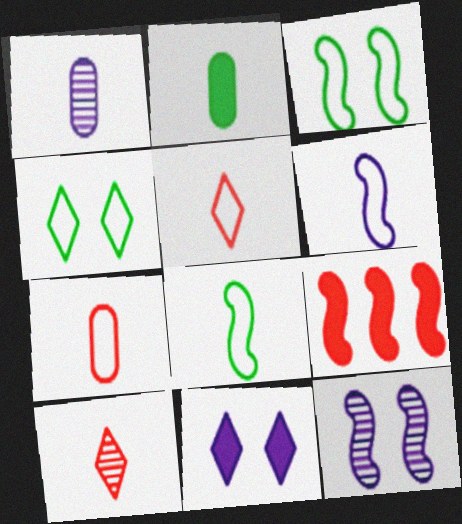[[1, 2, 7], 
[1, 4, 9], 
[2, 6, 10], 
[2, 9, 11], 
[8, 9, 12]]